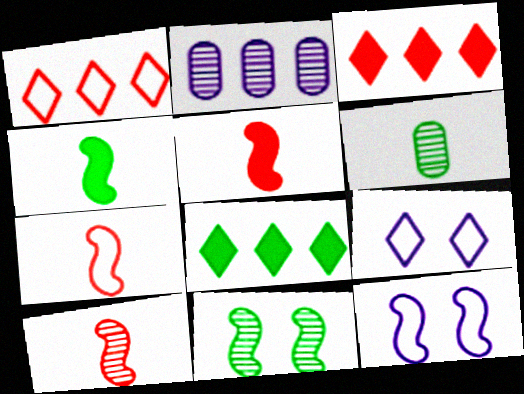[[3, 6, 12], 
[5, 7, 10]]